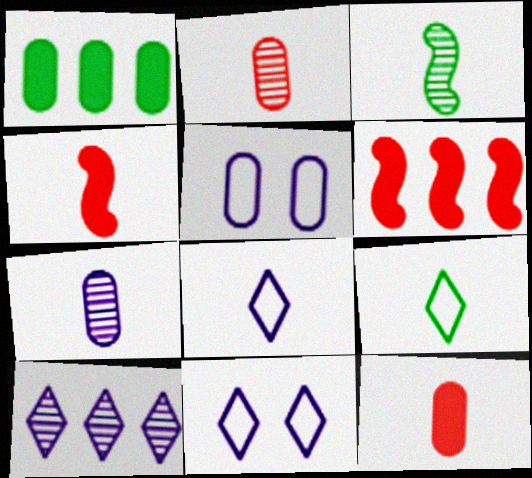[[1, 2, 5], 
[3, 8, 12], 
[4, 7, 9]]